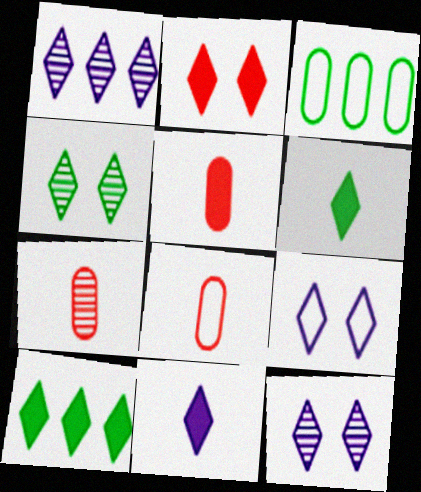[[1, 9, 11], 
[2, 4, 9], 
[2, 10, 11], 
[5, 7, 8]]